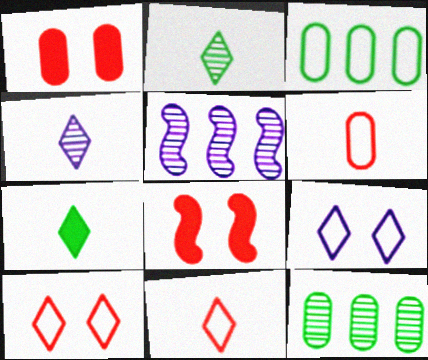[[3, 4, 8], 
[4, 7, 11]]